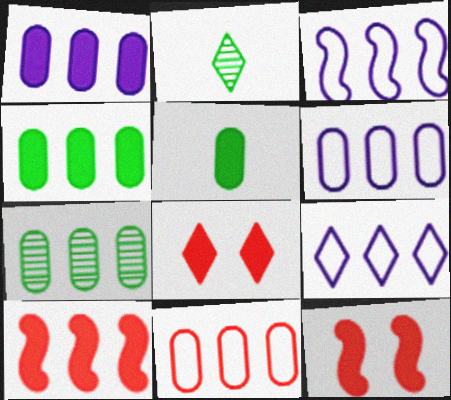[[1, 7, 11], 
[2, 6, 12], 
[2, 8, 9], 
[3, 6, 9], 
[7, 9, 10]]